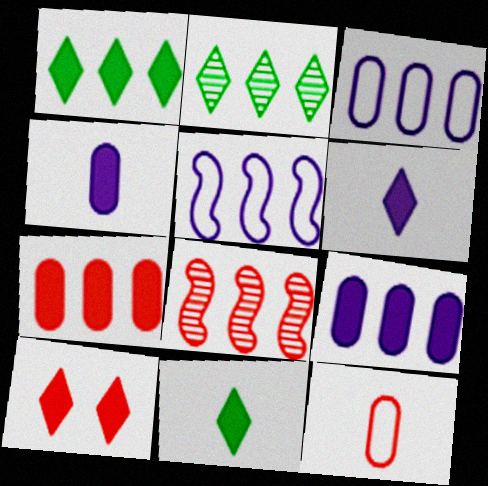[[1, 3, 8], 
[1, 6, 10], 
[2, 5, 7], 
[8, 10, 12]]